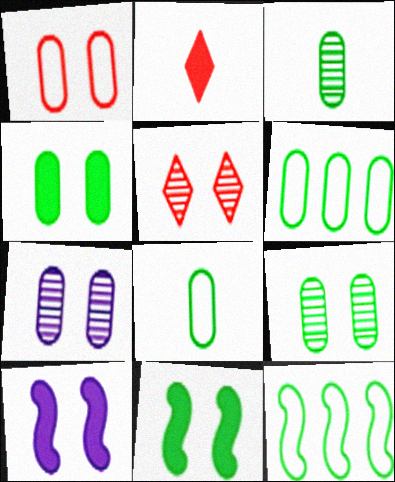[[1, 4, 7], 
[2, 7, 12], 
[3, 4, 6]]